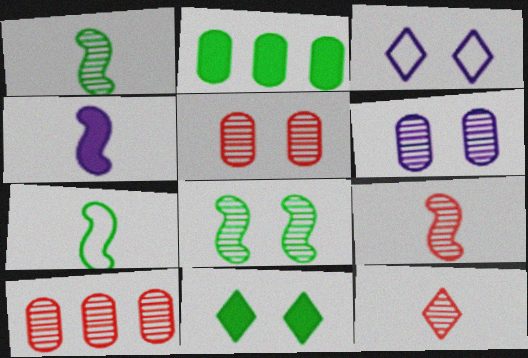[[2, 3, 9], 
[4, 7, 9]]